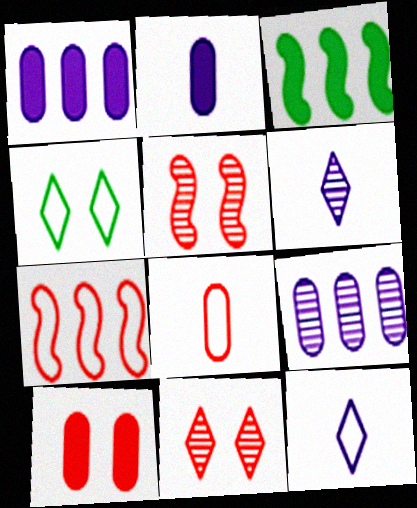[]